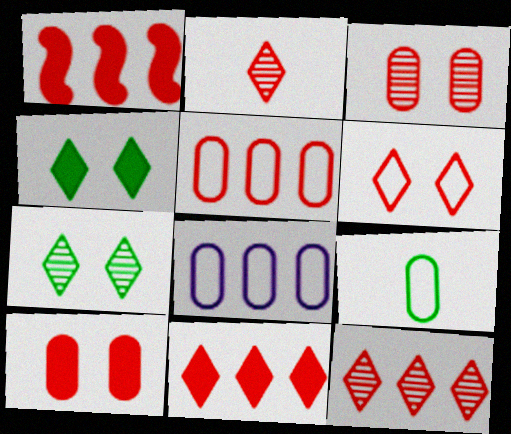[[1, 5, 12], 
[2, 6, 11]]